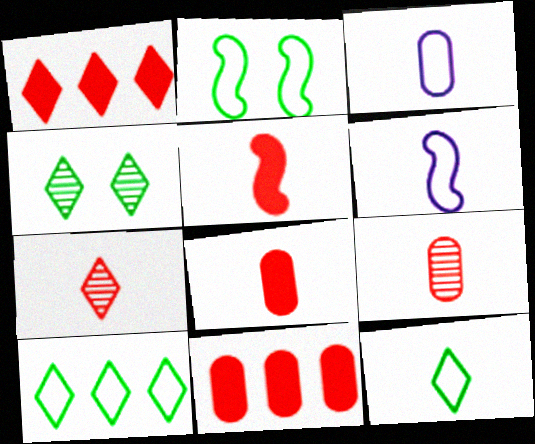[[4, 6, 11]]